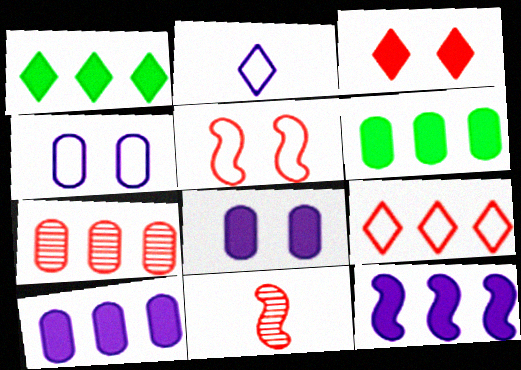[[1, 4, 11]]